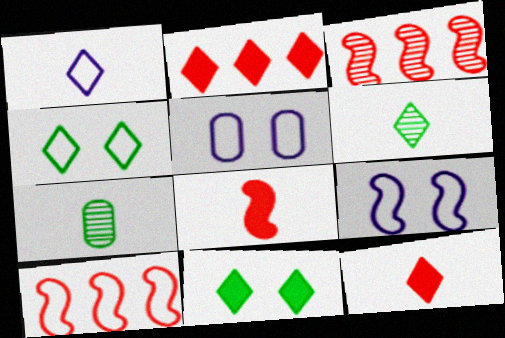[[1, 6, 12], 
[1, 7, 8], 
[2, 7, 9]]